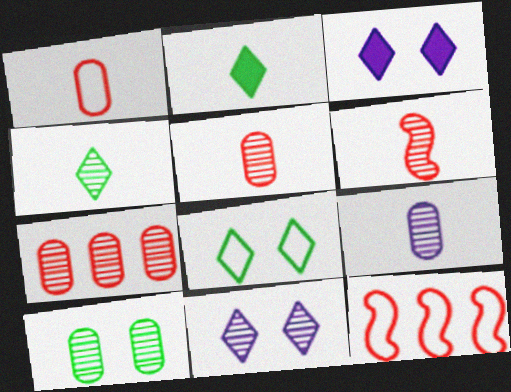[[4, 6, 9], 
[7, 9, 10]]